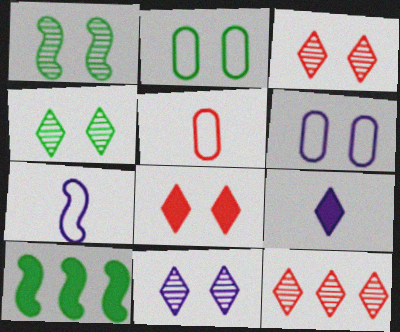[[1, 6, 8], 
[3, 4, 11], 
[5, 10, 11]]